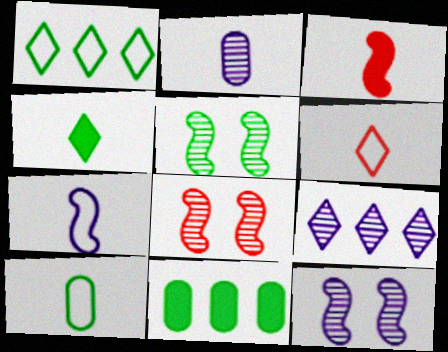[[2, 9, 12], 
[5, 8, 12], 
[6, 7, 10], 
[6, 11, 12]]